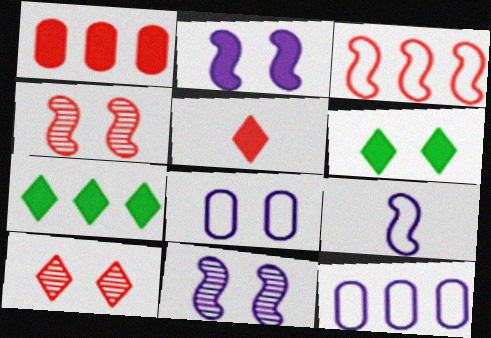[[4, 6, 8]]